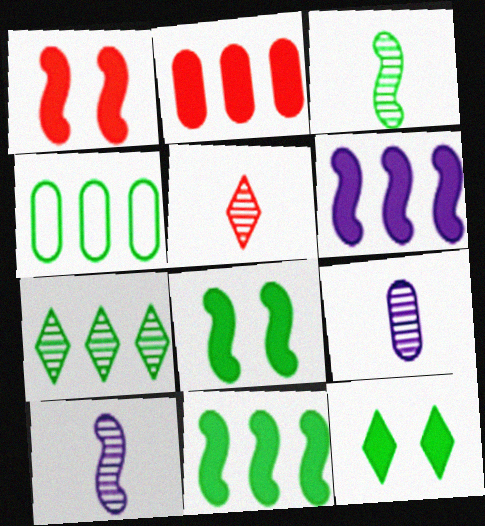[[3, 4, 12], 
[3, 5, 9], 
[4, 7, 11]]